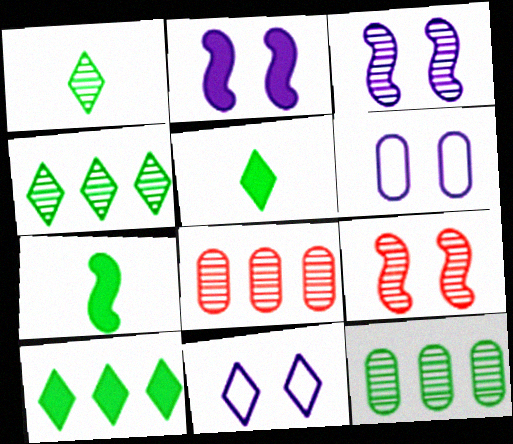[[1, 3, 8], 
[7, 8, 11]]